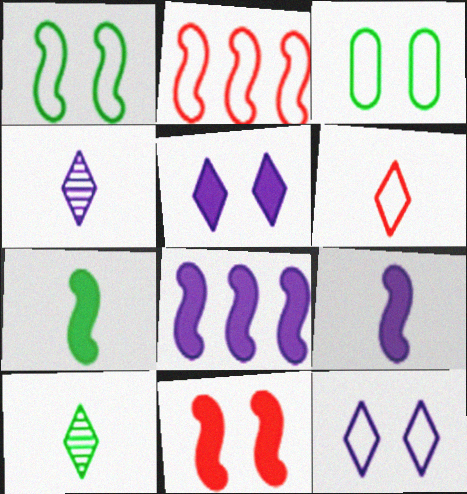[[7, 8, 11]]